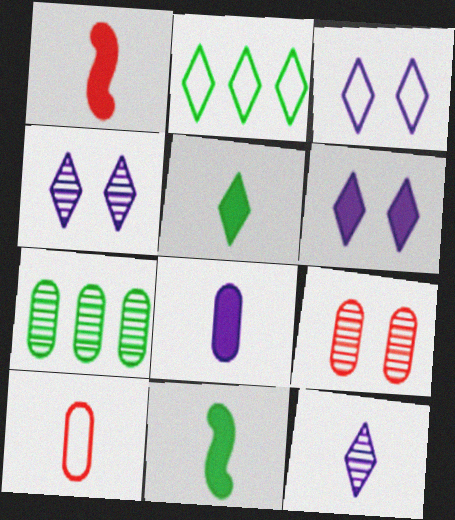[[1, 3, 7], 
[1, 5, 8], 
[3, 4, 6], 
[10, 11, 12]]